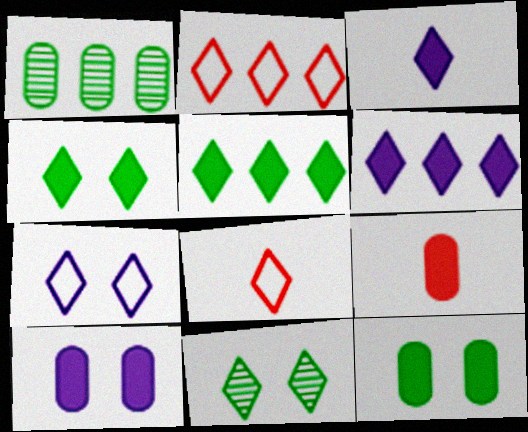[[2, 3, 11], 
[6, 8, 11]]